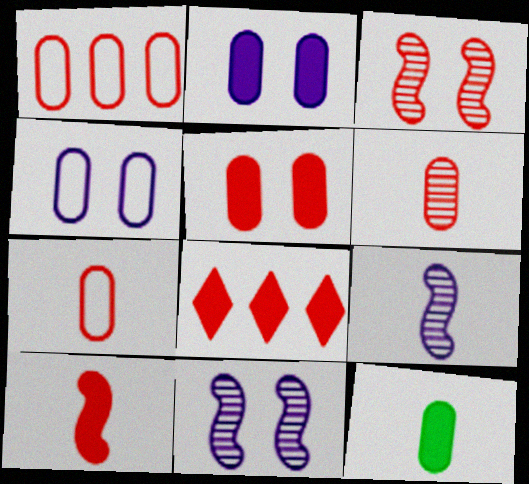[[1, 5, 6], 
[3, 7, 8], 
[5, 8, 10]]